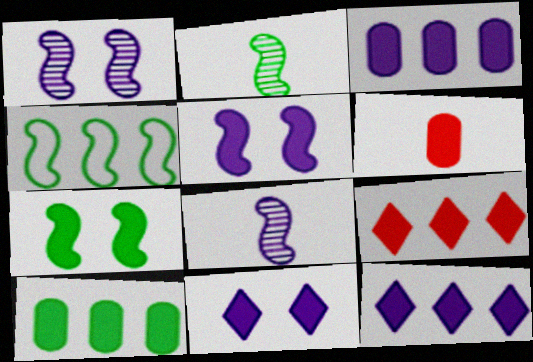[[2, 4, 7], 
[6, 7, 12]]